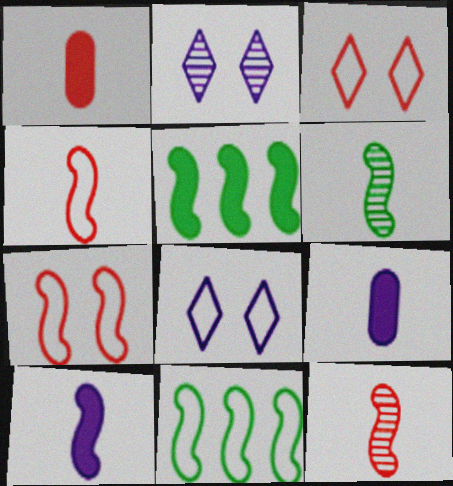[[1, 2, 11], 
[4, 6, 10]]